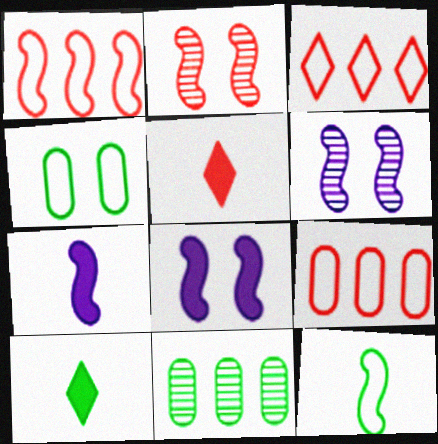[[1, 3, 9], 
[2, 5, 9], 
[6, 9, 10]]